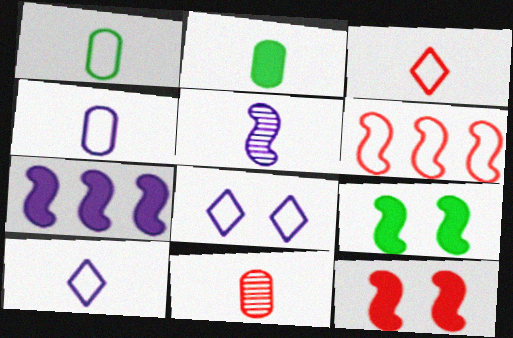[[1, 6, 8], 
[2, 3, 5], 
[2, 4, 11], 
[5, 6, 9]]